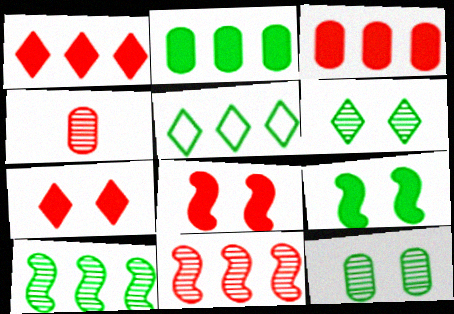[[2, 5, 10]]